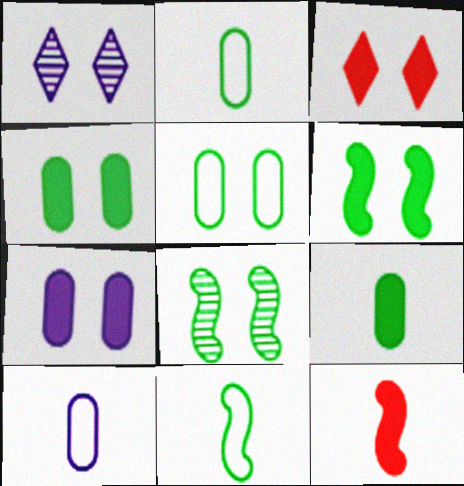[[3, 6, 7]]